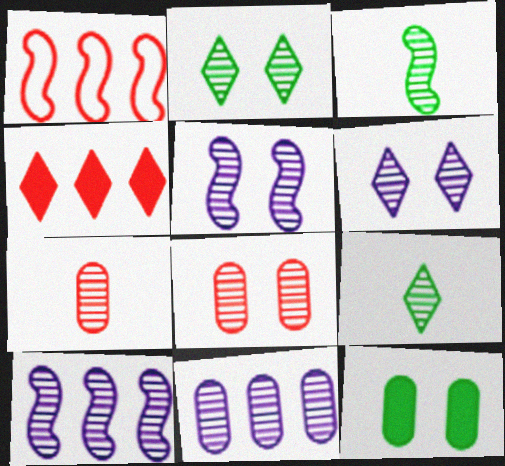[[2, 5, 8], 
[2, 7, 10], 
[8, 9, 10]]